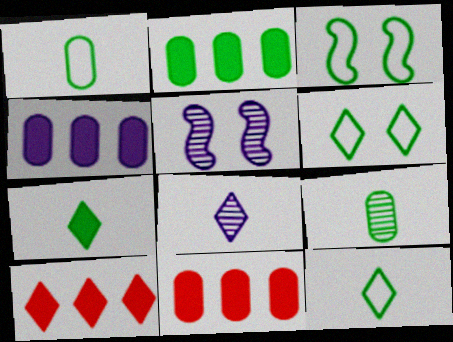[[1, 5, 10], 
[2, 4, 11], 
[3, 8, 11], 
[5, 11, 12], 
[6, 8, 10]]